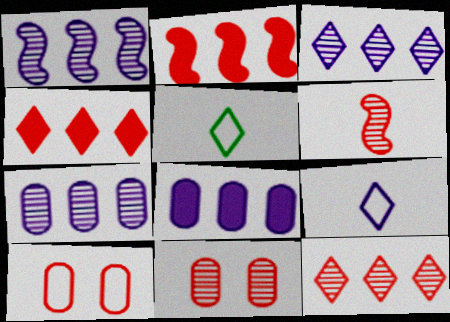[[1, 3, 7], 
[4, 6, 10], 
[6, 11, 12]]